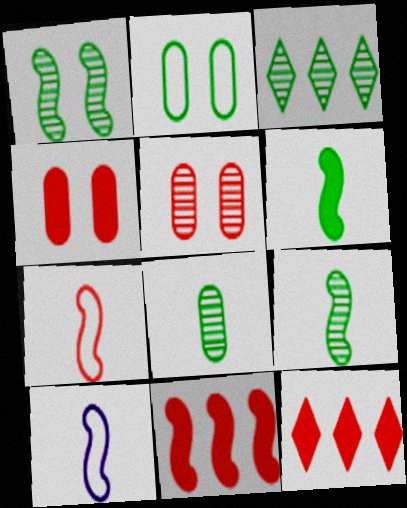[[1, 3, 8], 
[1, 10, 11], 
[2, 3, 6], 
[3, 4, 10], 
[5, 7, 12]]